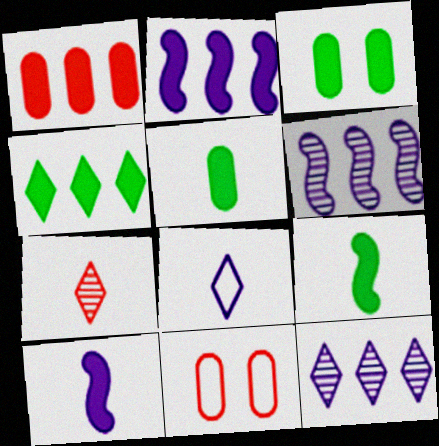[[1, 2, 4], 
[3, 4, 9], 
[9, 11, 12]]